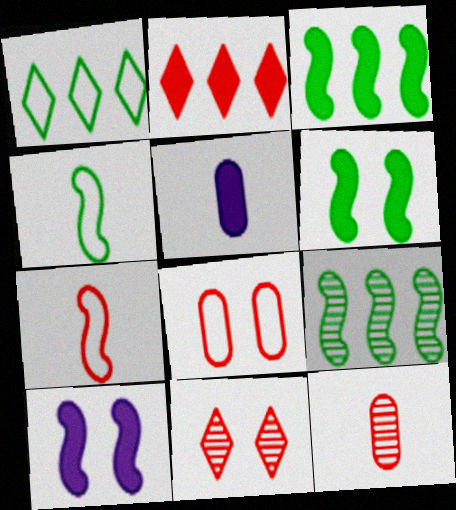[[1, 10, 12], 
[2, 5, 6], 
[4, 6, 9], 
[7, 9, 10]]